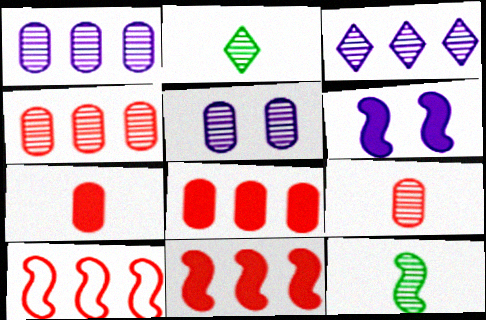[[6, 10, 12]]